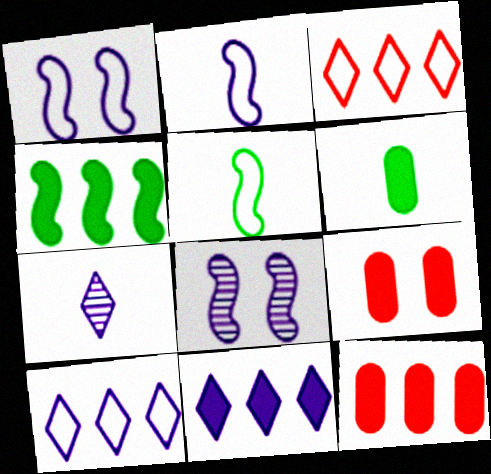[[3, 6, 8], 
[4, 11, 12]]